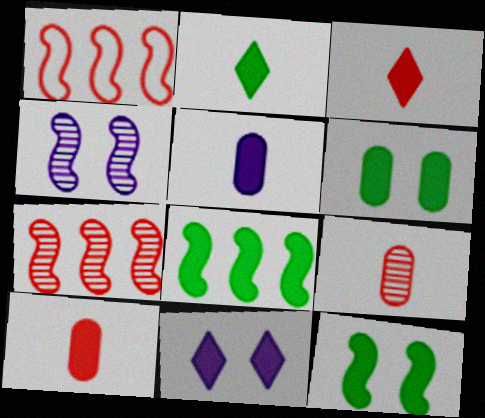[[2, 6, 8], 
[8, 10, 11]]